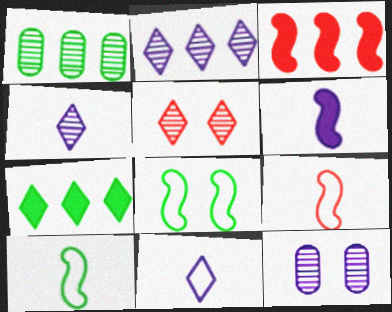[[5, 7, 11], 
[7, 9, 12]]